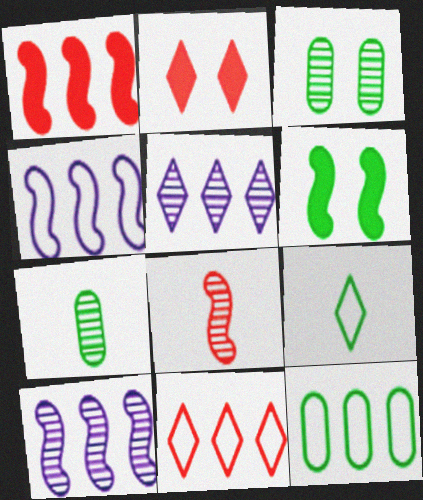[[1, 5, 12], 
[2, 4, 7], 
[2, 5, 9], 
[3, 5, 8], 
[4, 6, 8], 
[4, 11, 12]]